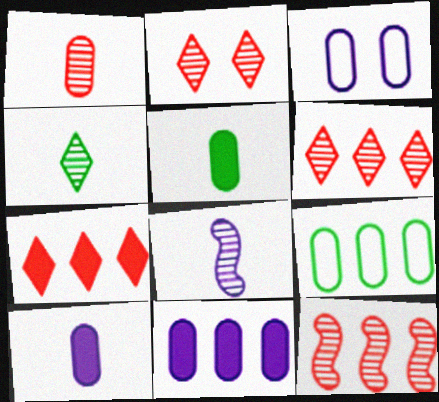[[1, 2, 12], 
[1, 4, 8]]